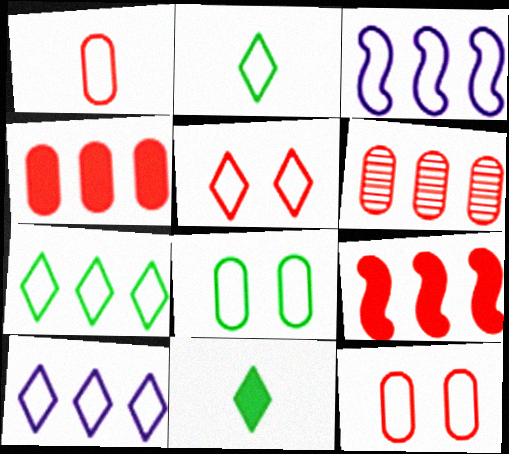[[2, 3, 12], 
[2, 5, 10]]